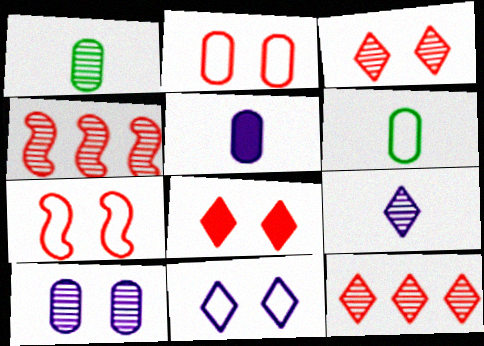[]